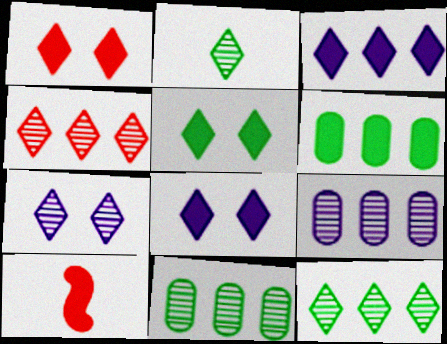[[1, 5, 8], 
[2, 4, 7], 
[6, 8, 10]]